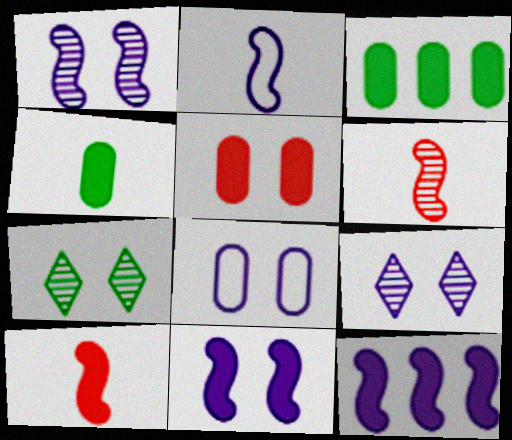[[1, 2, 12], 
[8, 9, 11]]